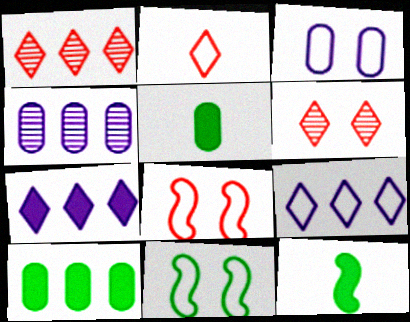[[1, 3, 12]]